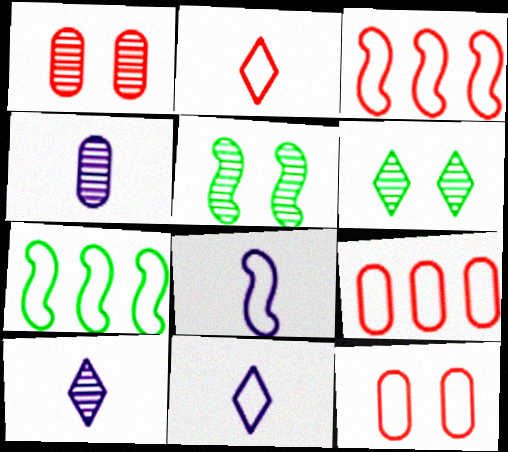[[2, 3, 12], 
[7, 11, 12]]